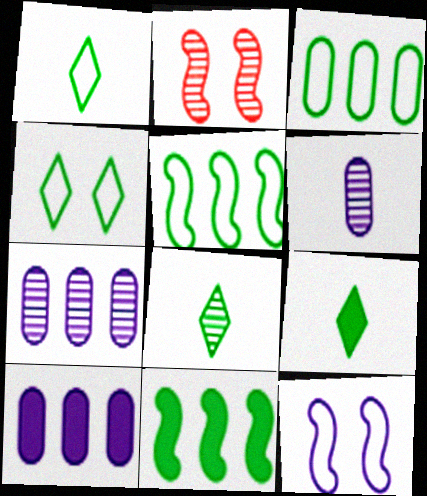[[1, 2, 10], 
[1, 8, 9], 
[2, 7, 8]]